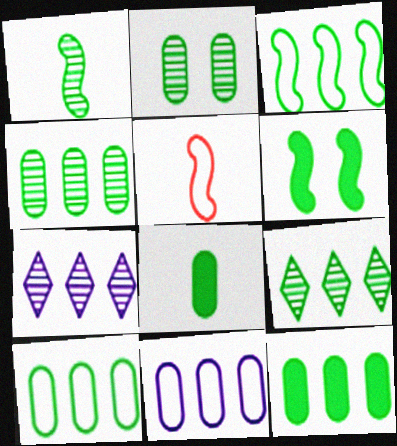[[1, 2, 9], 
[1, 3, 6], 
[2, 8, 10], 
[3, 9, 12], 
[4, 10, 12]]